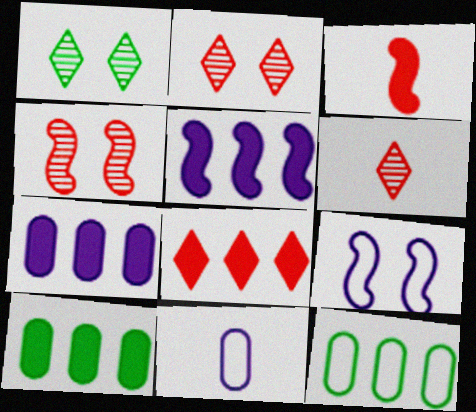[[5, 8, 10], 
[6, 9, 10]]